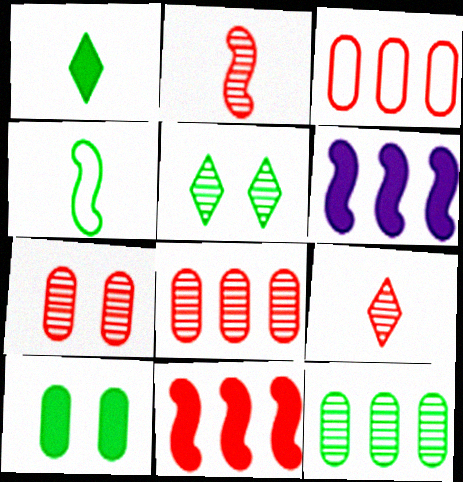[]